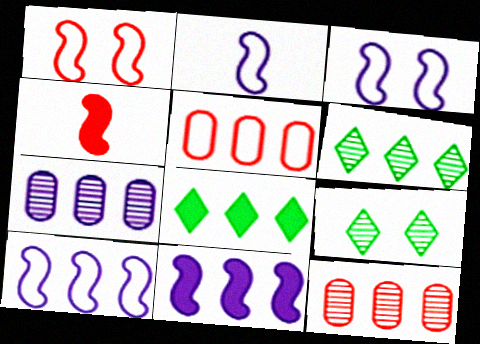[[2, 3, 10], 
[5, 6, 11], 
[8, 10, 12]]